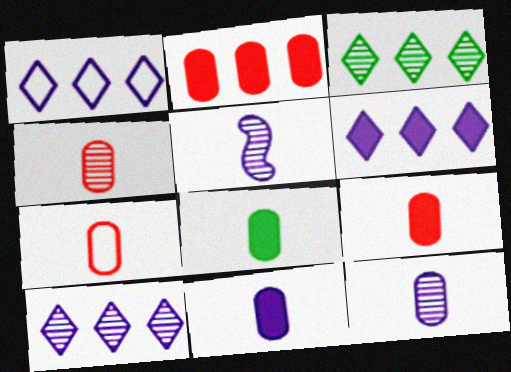[[1, 6, 10], 
[4, 7, 9], 
[7, 8, 12], 
[8, 9, 11]]